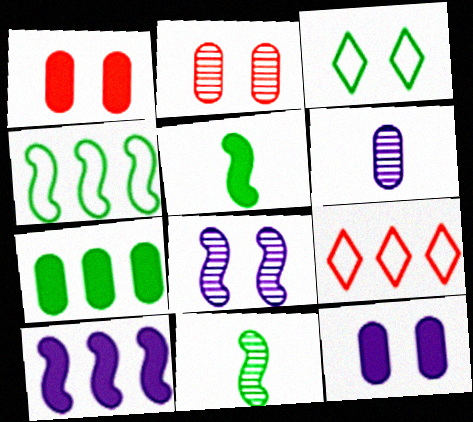[[1, 3, 8], 
[3, 7, 11], 
[9, 11, 12]]